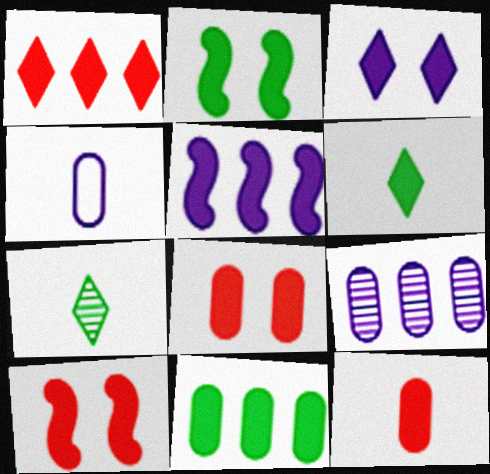[[1, 3, 6], 
[1, 5, 11], 
[1, 10, 12], 
[2, 3, 8], 
[2, 6, 11], 
[5, 6, 8]]